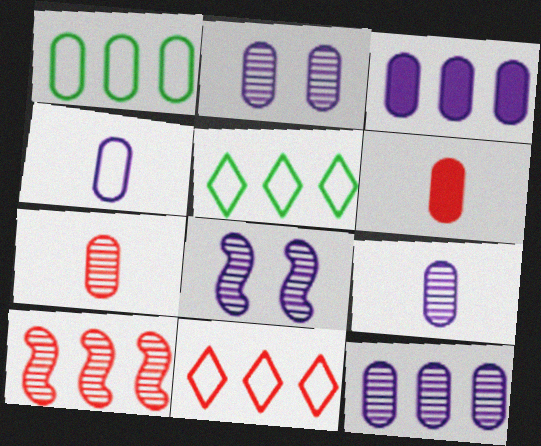[[1, 2, 6], 
[2, 3, 4], 
[2, 9, 12], 
[3, 5, 10], 
[5, 6, 8]]